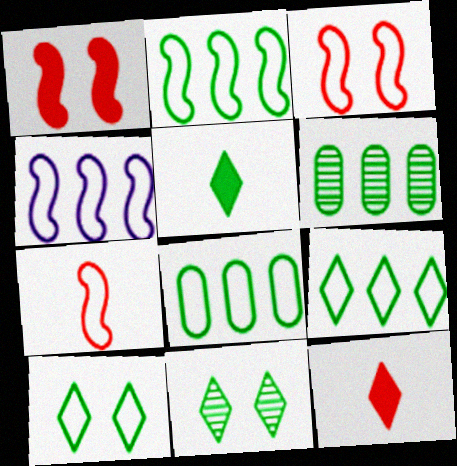[[2, 8, 9], 
[5, 9, 11]]